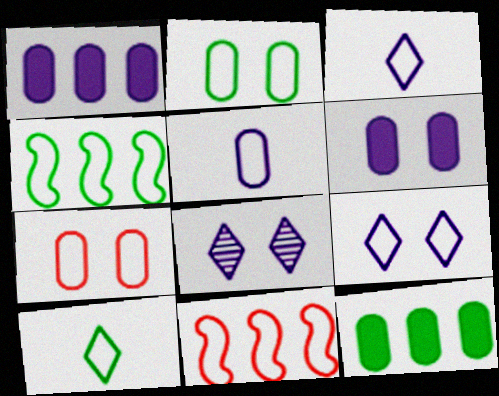[[2, 3, 11], 
[2, 4, 10], 
[3, 4, 7]]